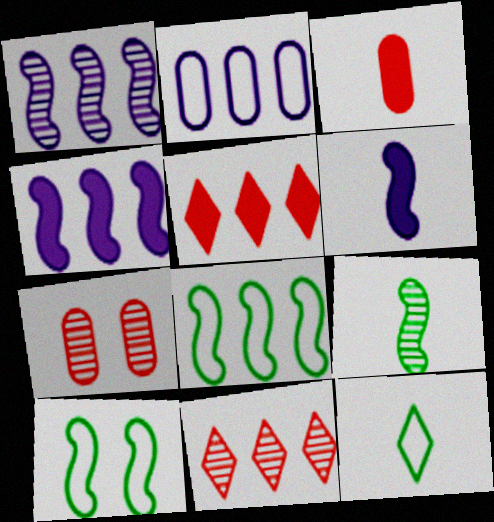[[4, 7, 12]]